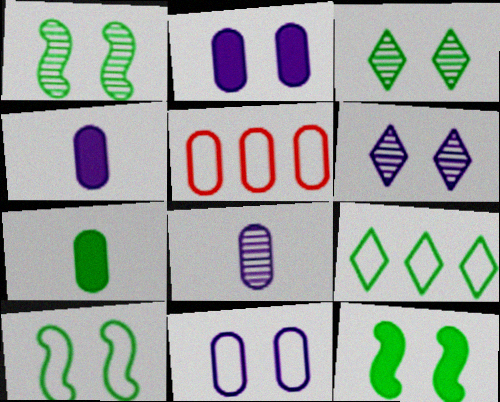[[1, 7, 9], 
[1, 10, 12]]